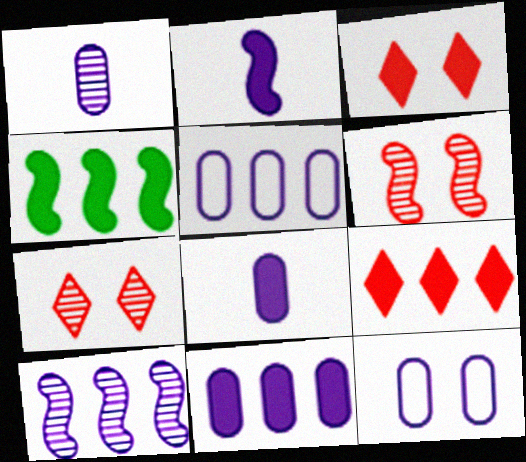[[1, 11, 12], 
[3, 4, 8], 
[4, 9, 11]]